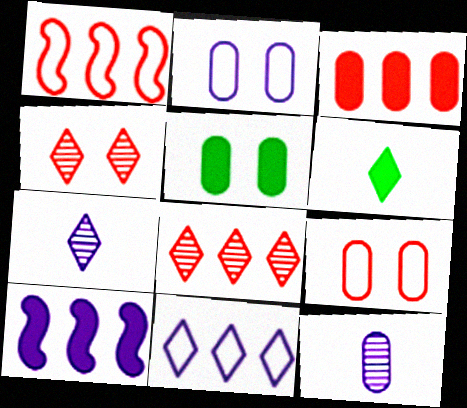[[1, 3, 8], 
[1, 5, 7], 
[2, 7, 10], 
[4, 6, 11]]